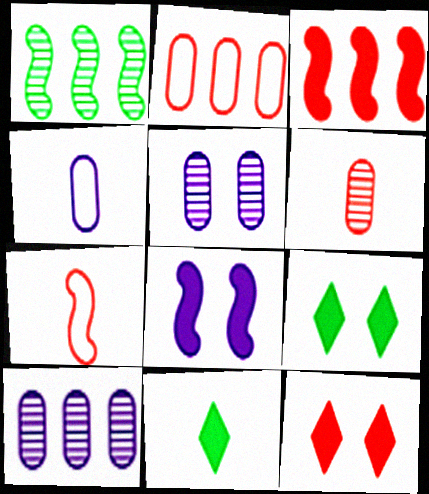[[1, 4, 12], 
[1, 7, 8], 
[7, 9, 10]]